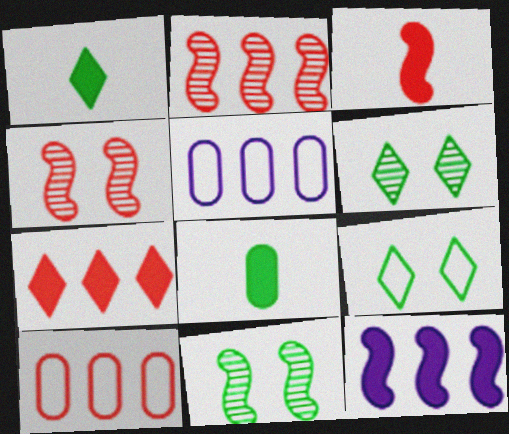[[1, 4, 5], 
[2, 7, 10], 
[3, 5, 6]]